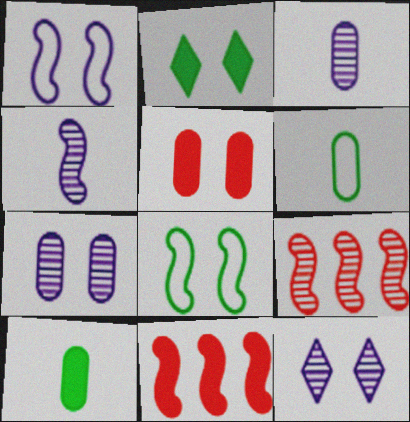[[4, 8, 11], 
[5, 8, 12], 
[6, 11, 12]]